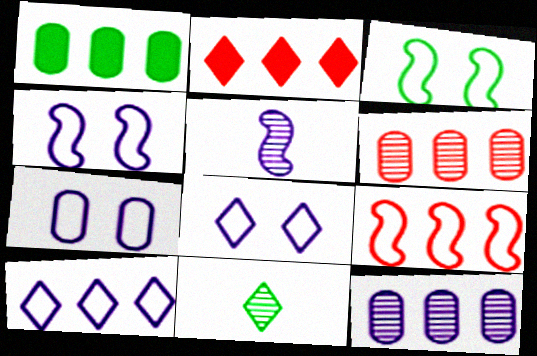[[1, 3, 11], 
[2, 6, 9], 
[2, 8, 11], 
[4, 7, 8]]